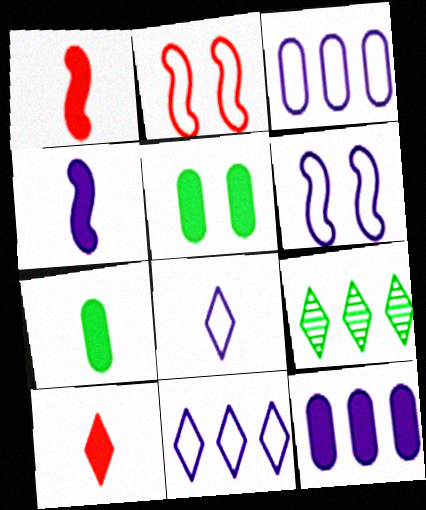[[3, 6, 8], 
[4, 7, 10]]